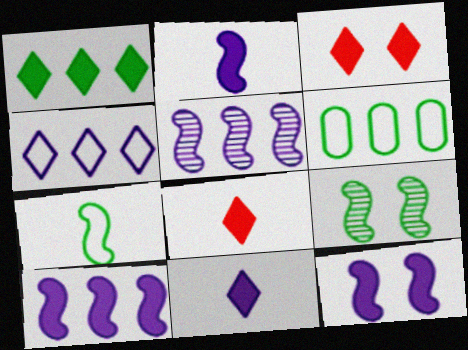[[1, 3, 11], 
[2, 10, 12]]